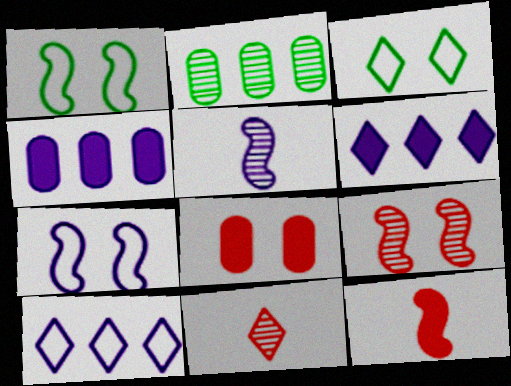[[1, 4, 11], 
[3, 6, 11]]